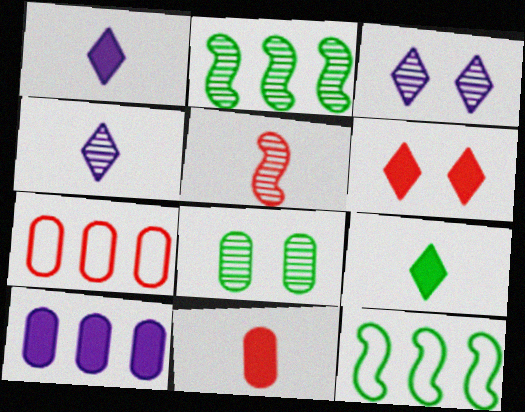[[3, 11, 12], 
[5, 6, 7], 
[8, 9, 12]]